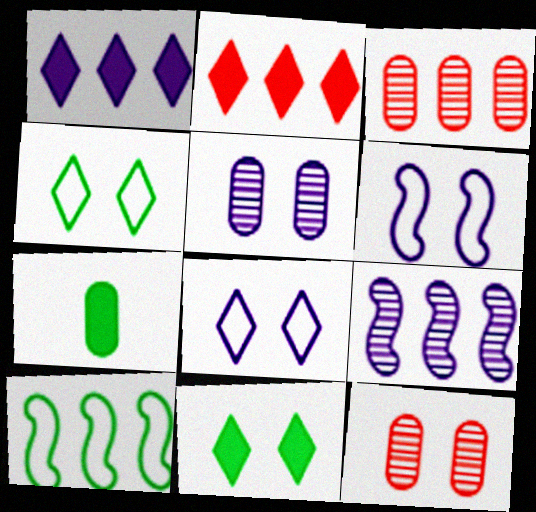[[1, 3, 10], 
[6, 11, 12]]